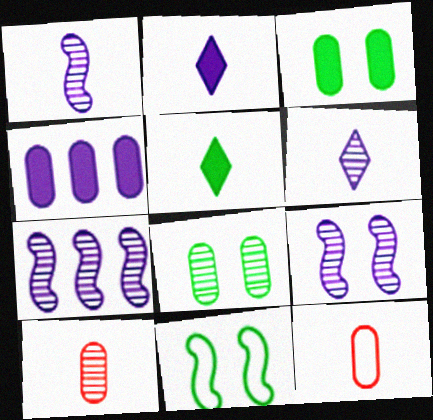[[1, 5, 12], 
[1, 7, 9], 
[4, 8, 12]]